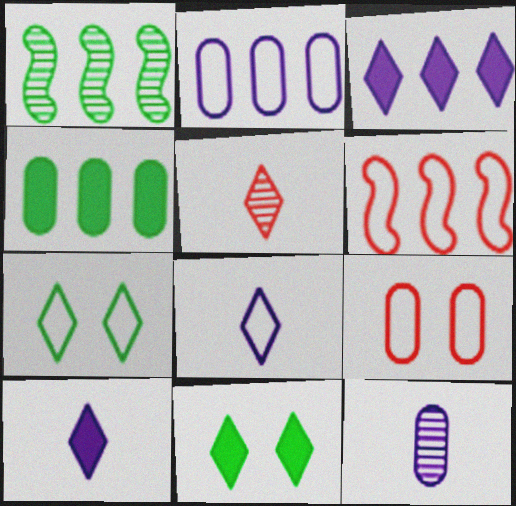[[1, 9, 10], 
[3, 5, 7], 
[4, 9, 12], 
[6, 11, 12]]